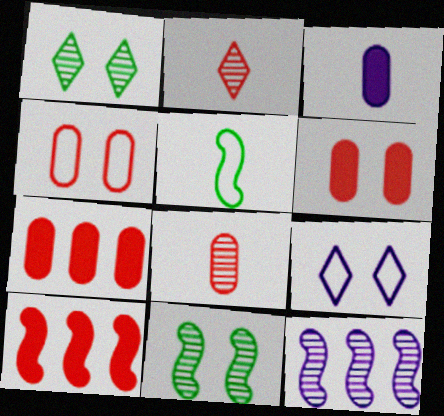[[1, 8, 12], 
[2, 3, 5], 
[2, 4, 10], 
[3, 9, 12], 
[4, 7, 8], 
[6, 9, 11]]